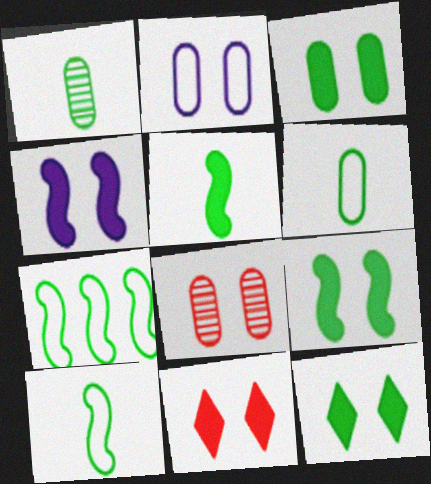[[1, 7, 12], 
[2, 3, 8], 
[3, 4, 11], 
[3, 9, 12]]